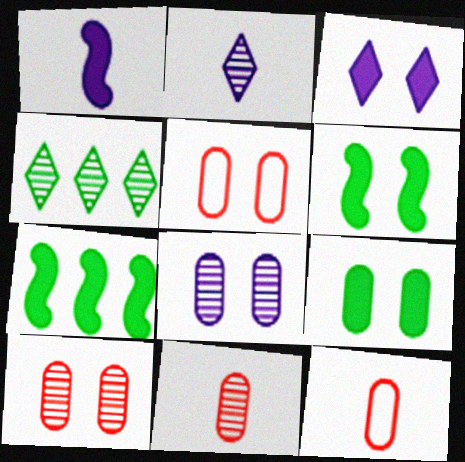[[1, 4, 5], 
[2, 5, 7], 
[5, 8, 9]]